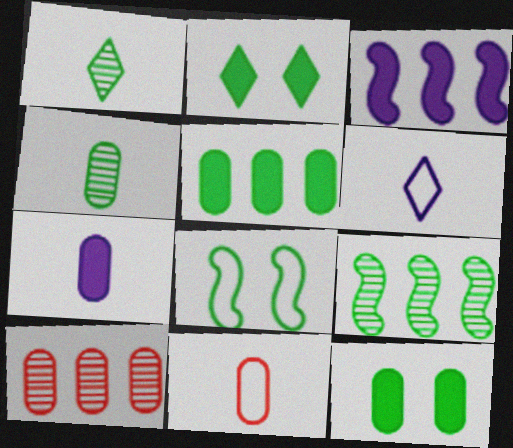[[1, 5, 8], 
[4, 7, 11]]